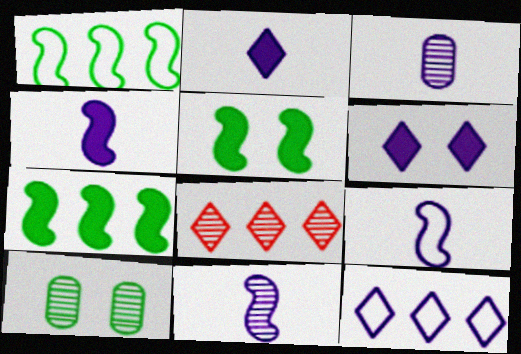[[2, 3, 9], 
[4, 9, 11], 
[8, 10, 11]]